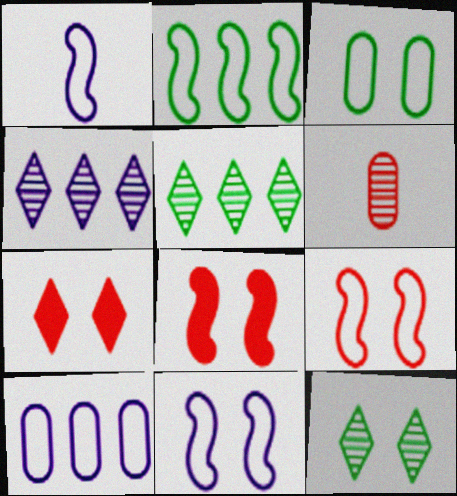[[1, 2, 9]]